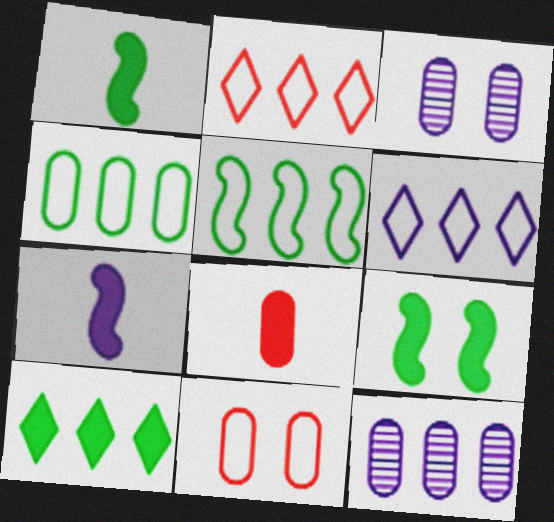[[1, 2, 3], 
[3, 4, 8], 
[3, 6, 7]]